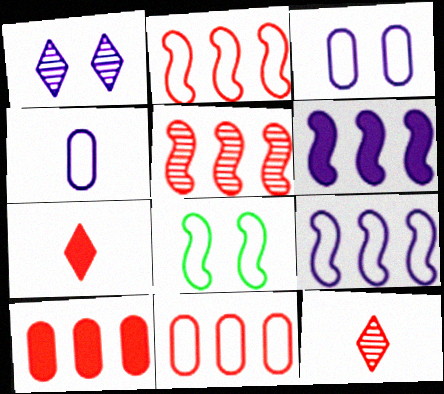[[1, 4, 6]]